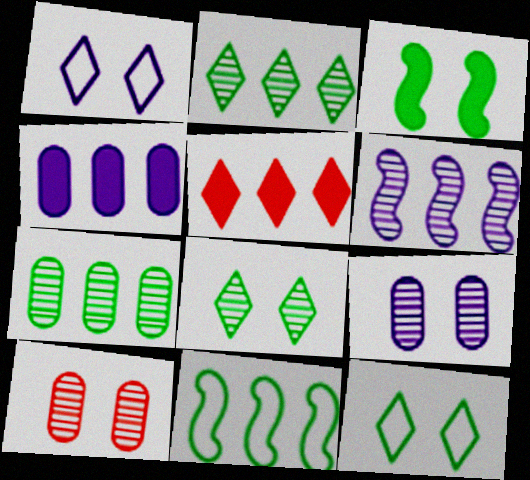[[1, 3, 10]]